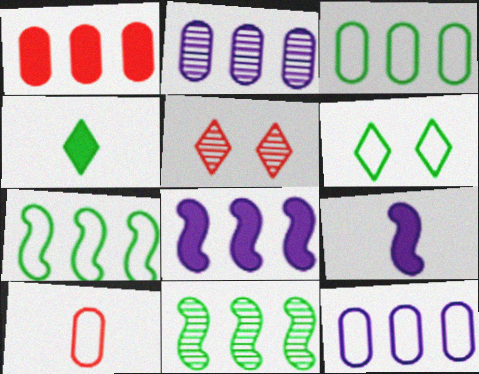[[1, 2, 3], 
[3, 5, 9]]